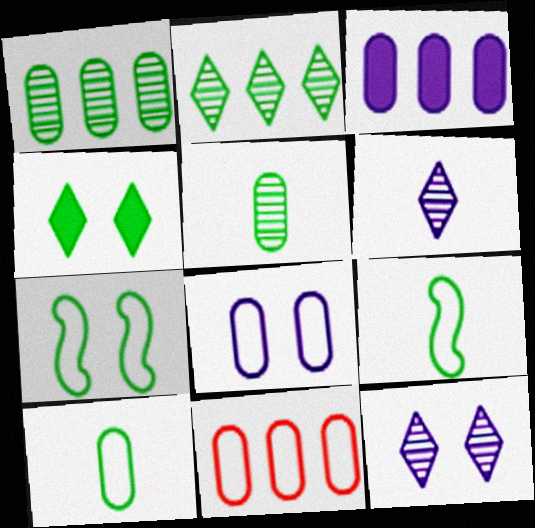[[1, 3, 11], 
[1, 4, 9], 
[8, 10, 11]]